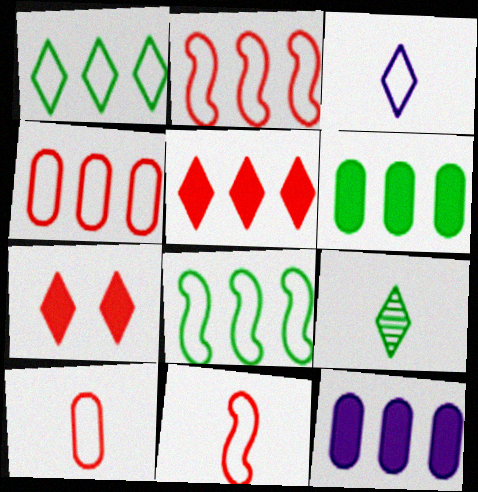[]